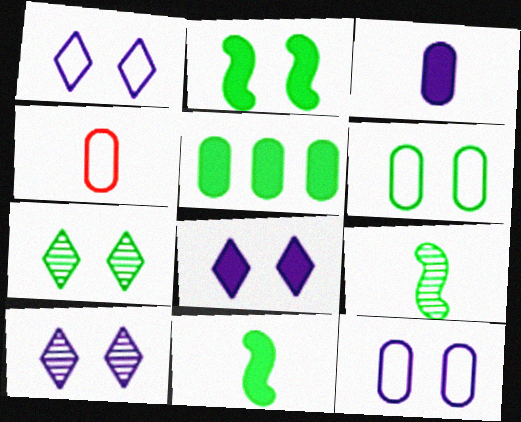[[1, 8, 10], 
[2, 6, 7]]